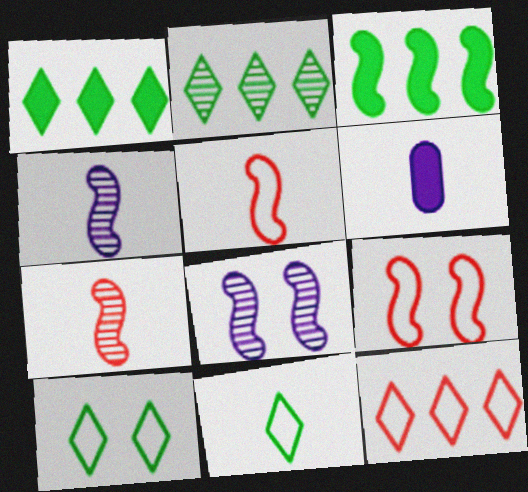[[2, 6, 9], 
[3, 4, 9], 
[3, 5, 8], 
[6, 7, 11]]